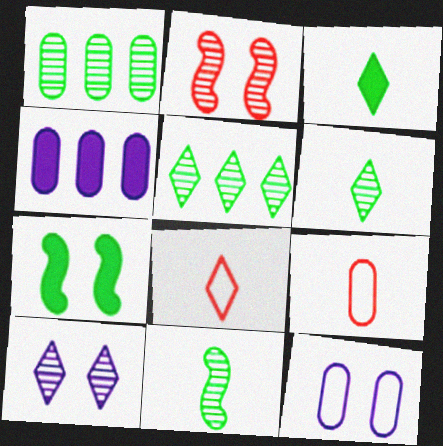[]